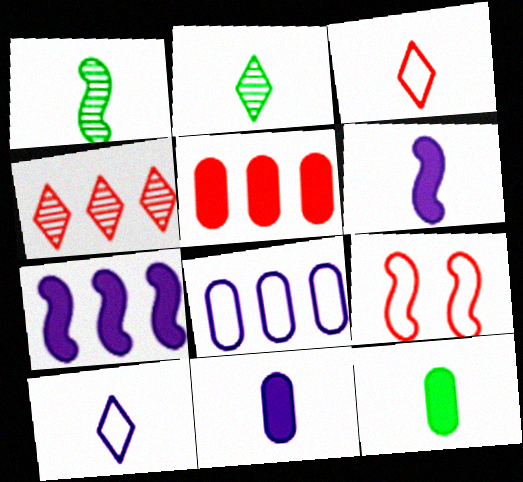[[1, 3, 11], 
[1, 7, 9]]